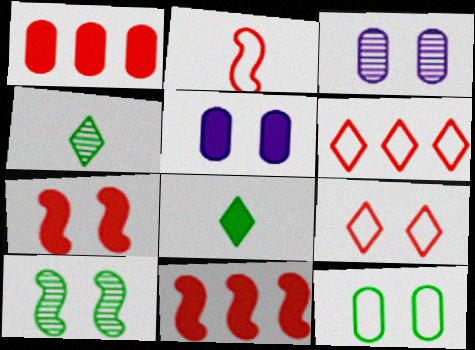[[5, 8, 11], 
[5, 9, 10]]